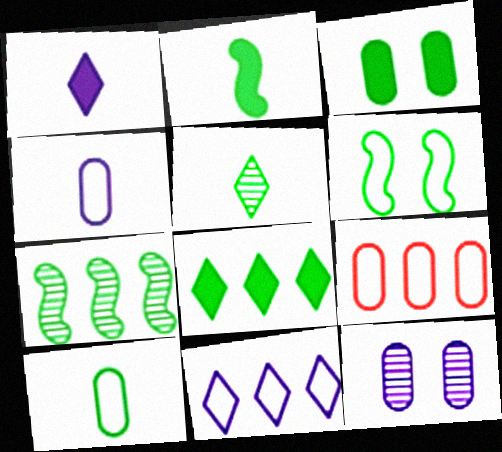[[2, 3, 8], 
[2, 5, 10], 
[2, 6, 7]]